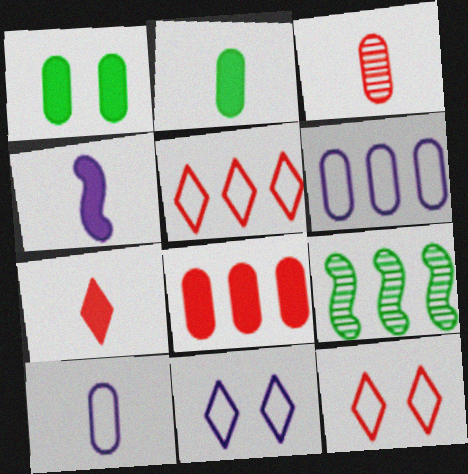[[1, 3, 6], 
[2, 3, 10], 
[2, 4, 7]]